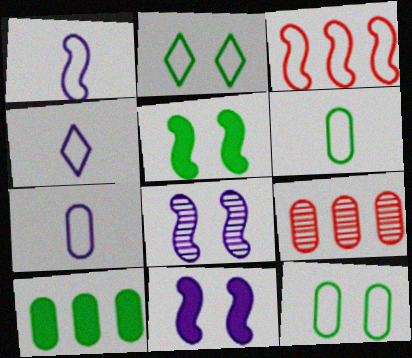[[1, 4, 7], 
[2, 3, 7], 
[3, 4, 12], 
[4, 5, 9]]